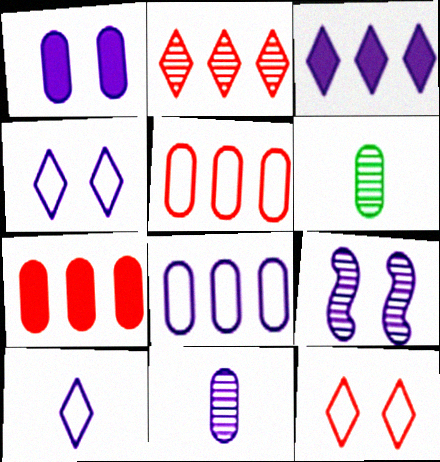[[1, 4, 9], 
[1, 5, 6], 
[1, 8, 11], 
[2, 6, 9]]